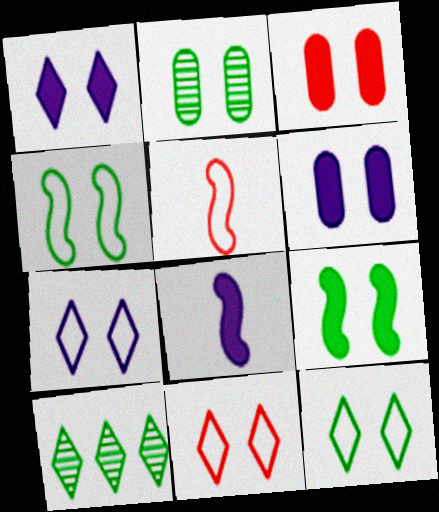[[1, 3, 9], 
[2, 9, 12], 
[5, 6, 10], 
[7, 11, 12]]